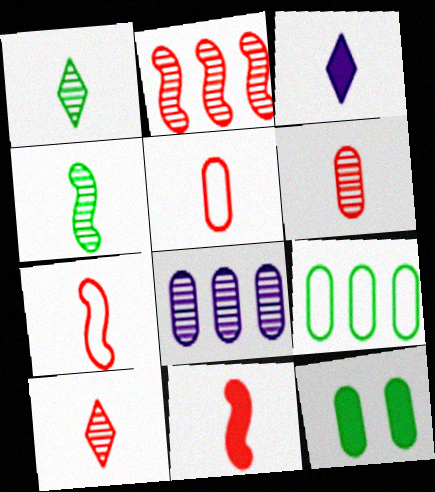[[3, 4, 5], 
[5, 8, 12], 
[5, 10, 11]]